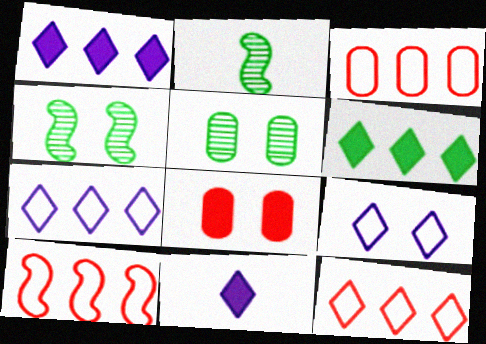[[2, 7, 8], 
[3, 4, 11], 
[3, 10, 12], 
[4, 8, 9], 
[5, 10, 11]]